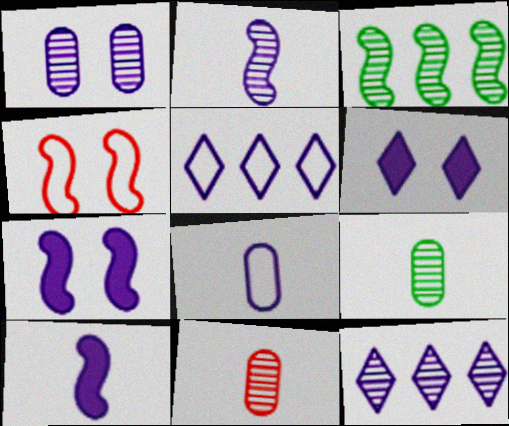[[1, 2, 12], 
[1, 5, 10], 
[3, 4, 10], 
[7, 8, 12]]